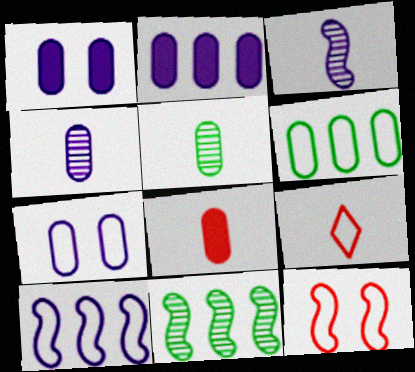[[1, 9, 11], 
[2, 4, 7]]